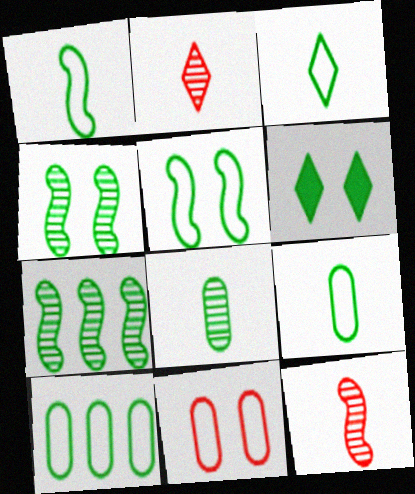[[1, 3, 9], 
[3, 5, 10], 
[6, 7, 9]]